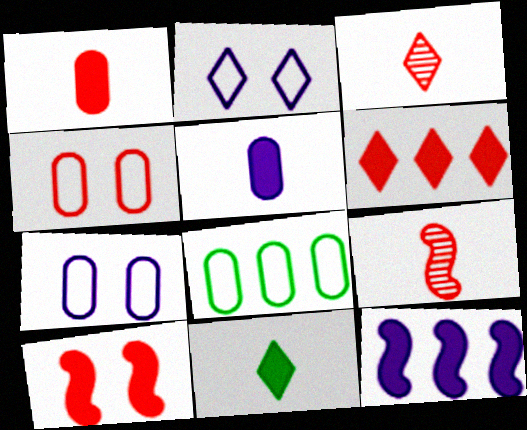[[1, 6, 10], 
[4, 6, 9]]